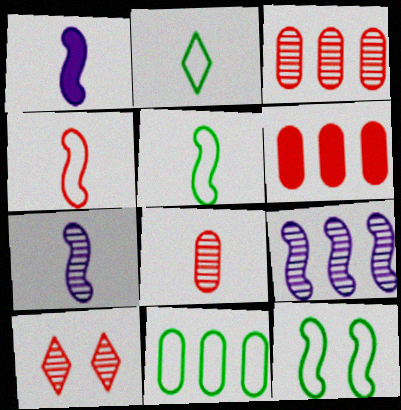[[1, 2, 8], 
[1, 10, 11], 
[2, 11, 12], 
[4, 6, 10]]